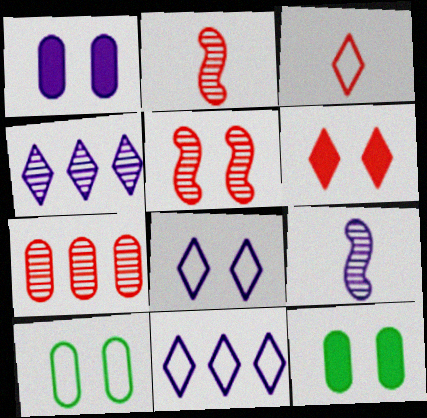[[1, 9, 11], 
[2, 11, 12], 
[5, 8, 12]]